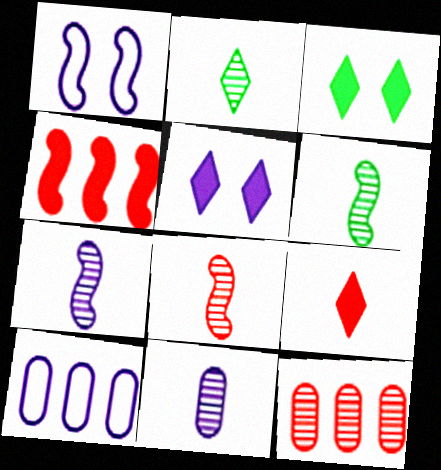[[1, 4, 6], 
[2, 8, 11], 
[3, 8, 10], 
[5, 7, 10], 
[6, 7, 8]]